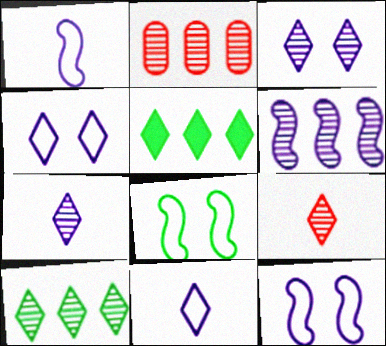[[2, 6, 10], 
[3, 9, 10], 
[4, 5, 9]]